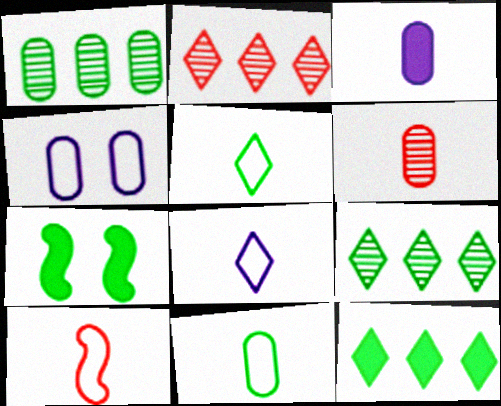[[1, 5, 7], 
[3, 6, 11], 
[7, 9, 11], 
[8, 10, 11]]